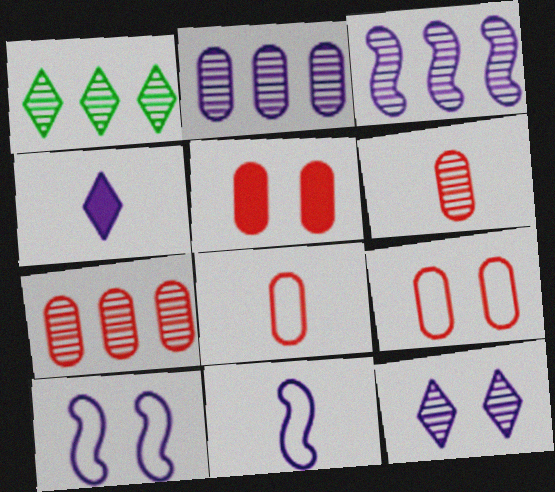[[1, 3, 7], 
[1, 5, 11], 
[2, 4, 10], 
[5, 7, 8]]